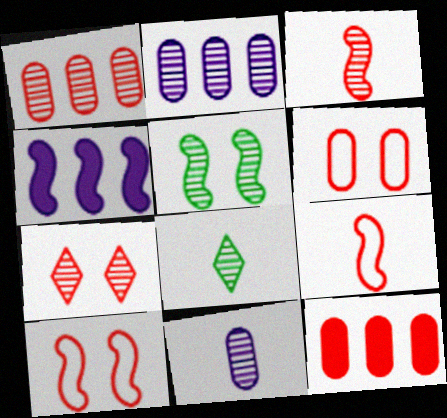[[1, 3, 7], 
[3, 8, 11], 
[4, 5, 9], 
[4, 6, 8], 
[7, 9, 12]]